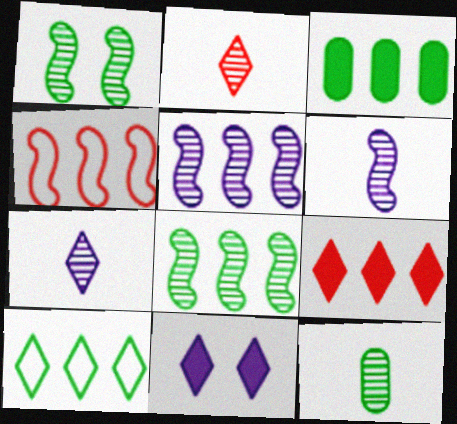[[2, 6, 12], 
[2, 10, 11], 
[3, 8, 10], 
[4, 11, 12]]